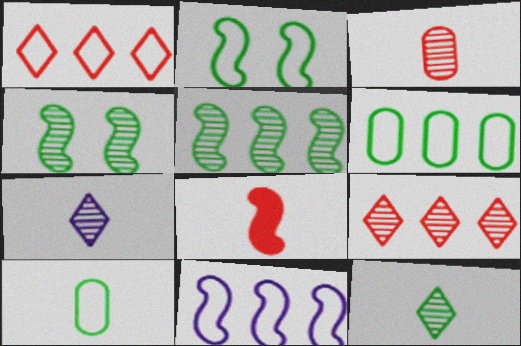[[1, 6, 11], 
[4, 8, 11], 
[7, 8, 10]]